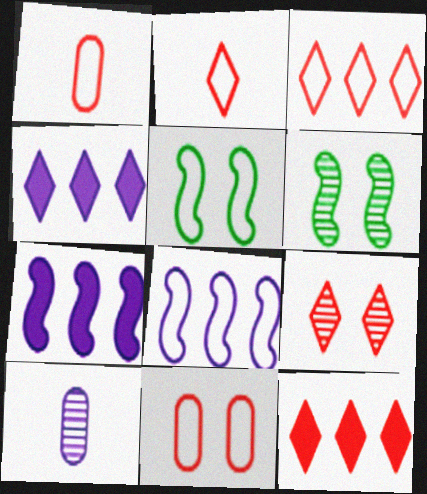[[1, 4, 6], 
[2, 9, 12], 
[5, 10, 12]]